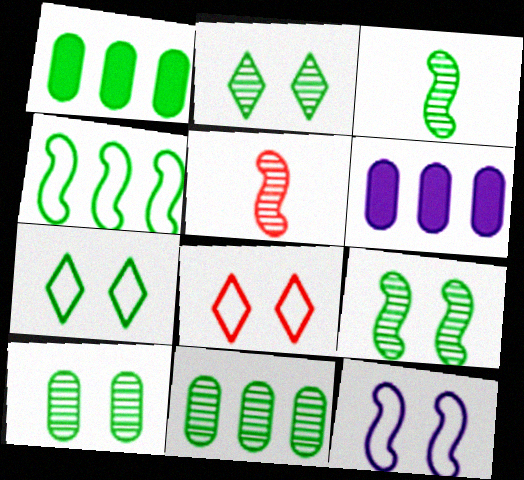[[1, 3, 7], 
[2, 3, 11], 
[2, 9, 10], 
[3, 6, 8], 
[5, 6, 7]]